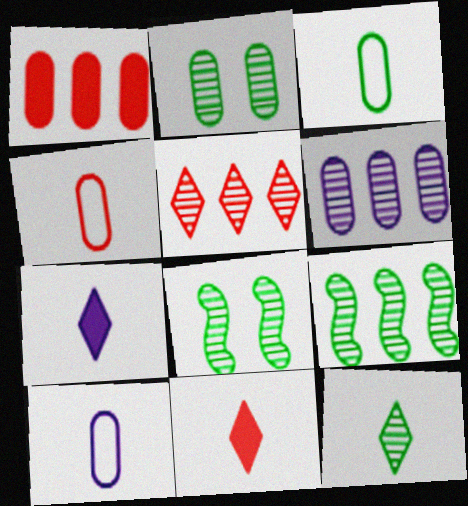[[1, 2, 10], 
[2, 9, 12], 
[3, 4, 10], 
[5, 6, 9]]